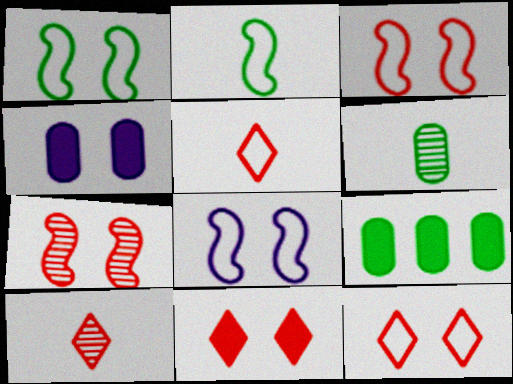[[1, 3, 8], 
[8, 9, 10]]